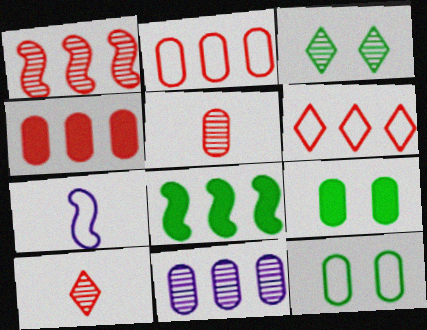[[1, 4, 6], 
[3, 4, 7], 
[6, 7, 12], 
[6, 8, 11]]